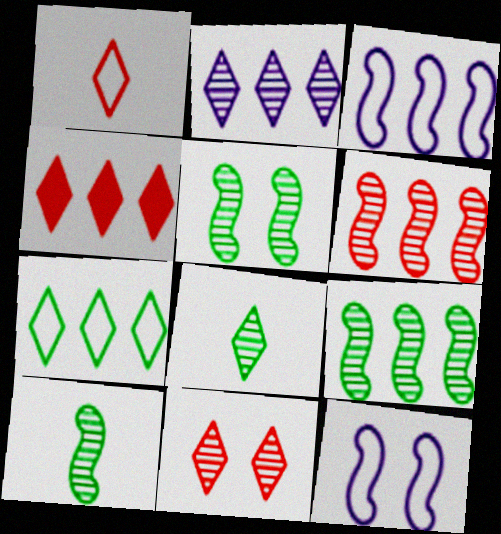[[1, 4, 11], 
[2, 4, 7], 
[2, 8, 11], 
[5, 9, 10]]